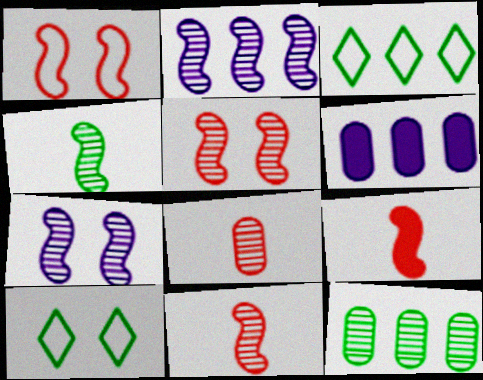[[2, 4, 5], 
[6, 10, 11]]